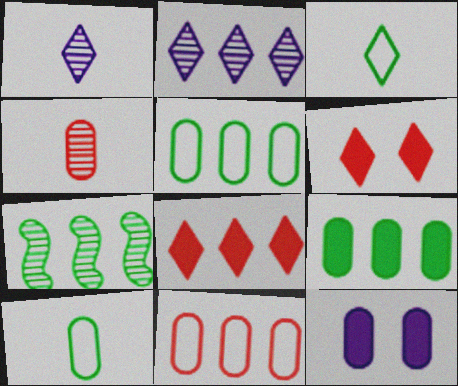[[2, 3, 6], 
[4, 5, 12]]